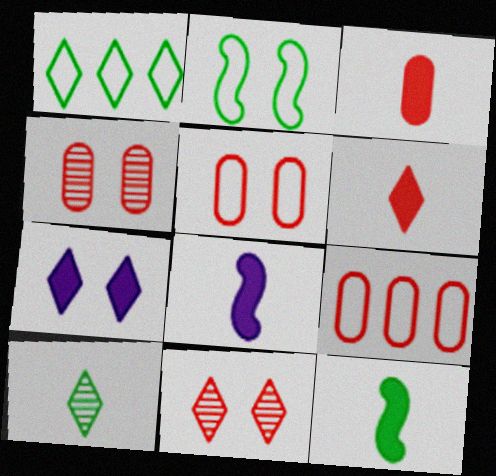[[1, 4, 8], 
[2, 4, 7], 
[3, 4, 9]]